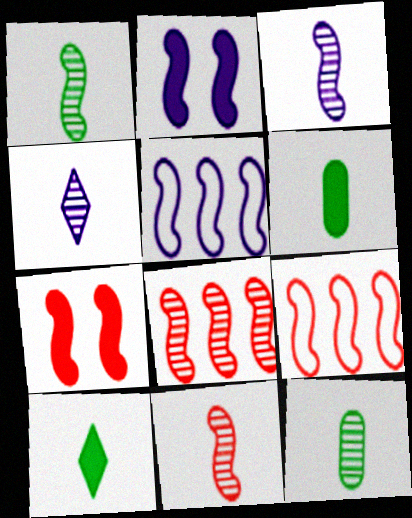[[1, 2, 9], 
[1, 3, 11], 
[1, 5, 7], 
[2, 3, 5], 
[4, 11, 12], 
[7, 9, 11]]